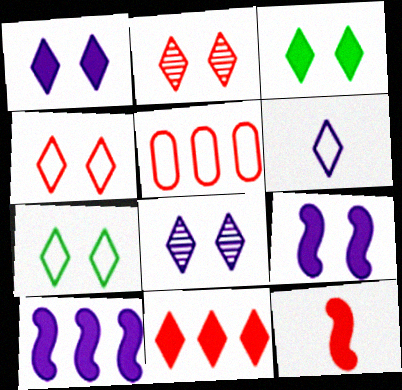[[1, 2, 7], 
[2, 5, 12], 
[3, 4, 8]]